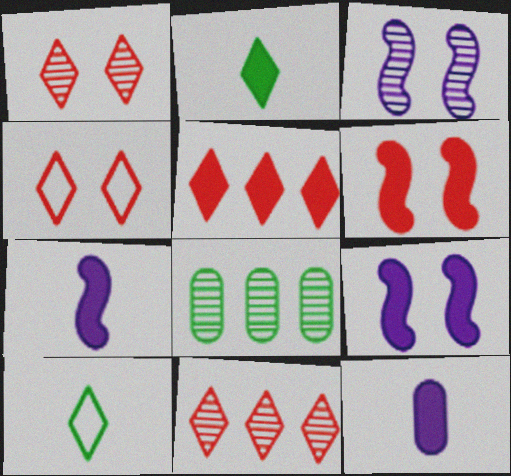[[4, 7, 8]]